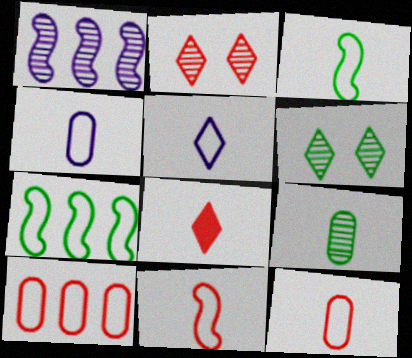[[1, 2, 9], 
[3, 5, 12]]